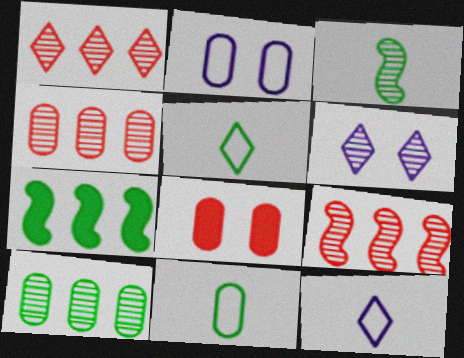[[1, 4, 9], 
[3, 4, 6]]